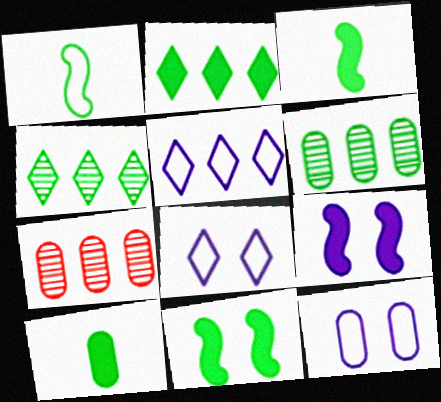[[2, 10, 11], 
[3, 7, 8], 
[7, 10, 12]]